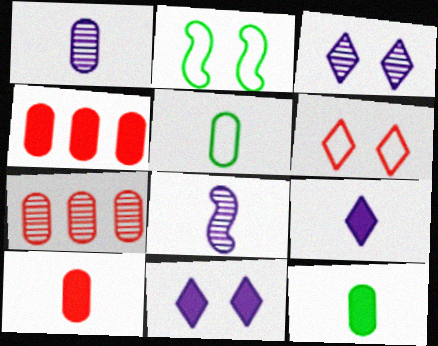[[1, 5, 10], 
[2, 7, 9]]